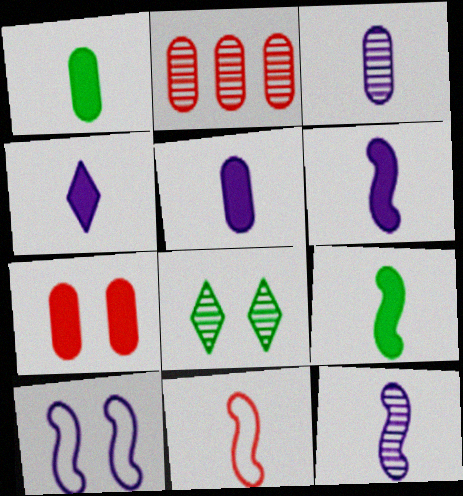[[2, 8, 12], 
[4, 5, 6], 
[7, 8, 10], 
[9, 11, 12]]